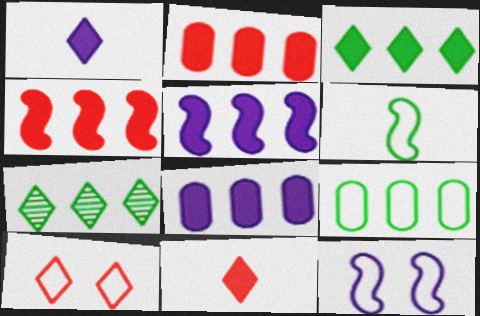[[1, 7, 10], 
[2, 3, 5], 
[3, 4, 8]]